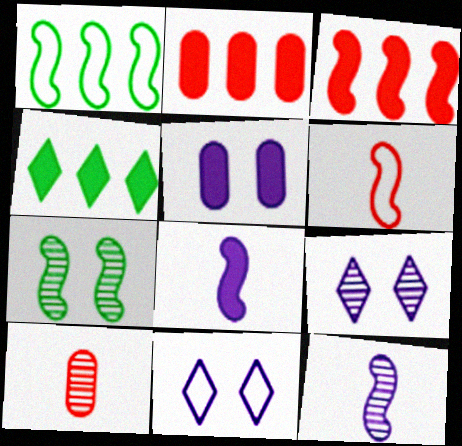[]